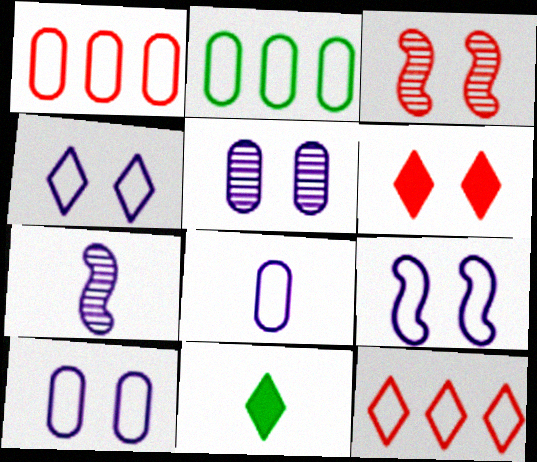[[2, 6, 7], 
[4, 9, 10]]